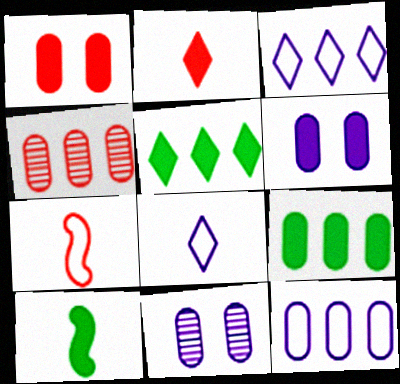[[4, 9, 12], 
[5, 7, 11]]